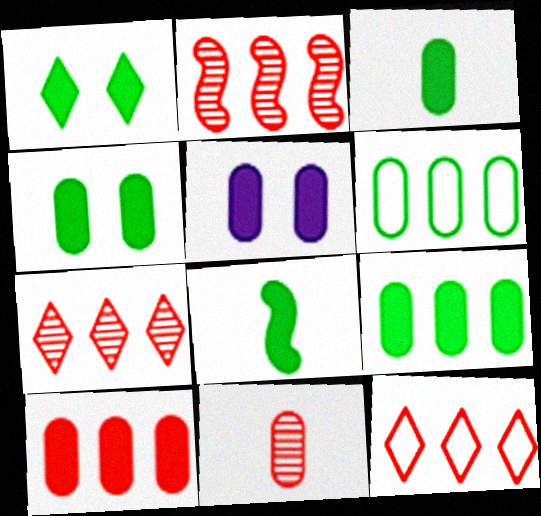[[1, 8, 9], 
[2, 10, 12], 
[3, 4, 9], 
[3, 5, 10], 
[5, 6, 11]]